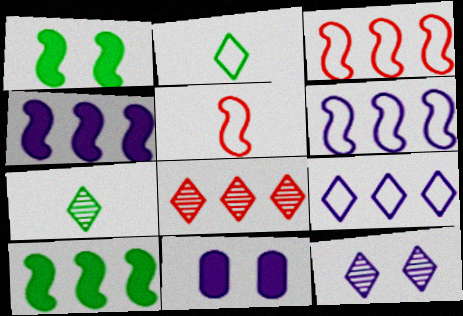[[3, 7, 11], 
[7, 8, 12]]